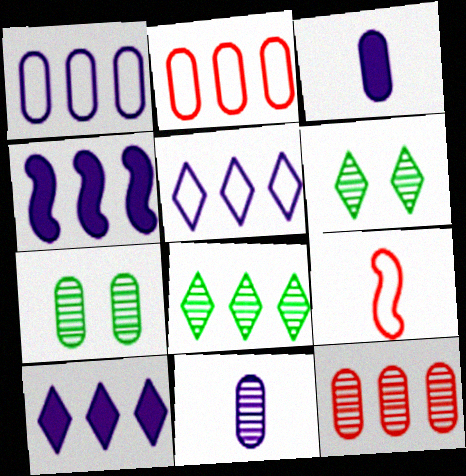[[2, 3, 7], 
[2, 4, 8], 
[7, 9, 10], 
[7, 11, 12]]